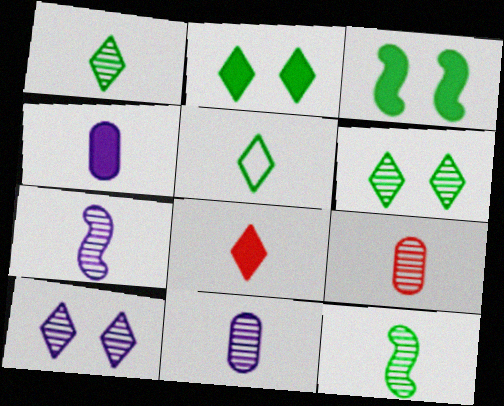[[1, 7, 9]]